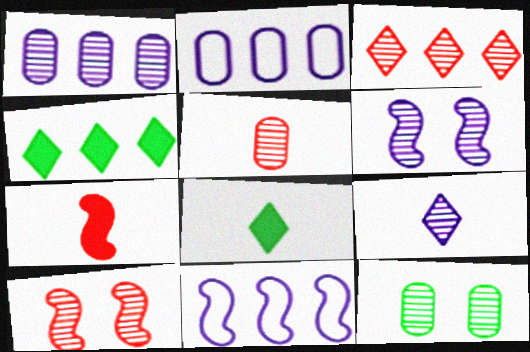[[1, 5, 12], 
[1, 6, 9], 
[2, 8, 10], 
[3, 5, 10]]